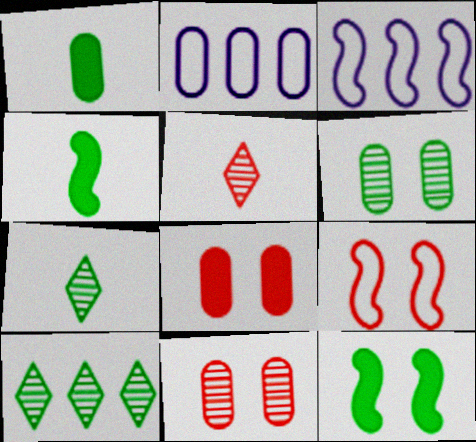[[1, 2, 11], 
[2, 5, 12], 
[3, 7, 8]]